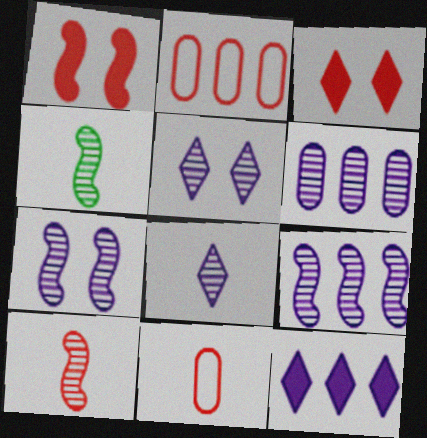[[2, 3, 10], 
[6, 7, 8]]